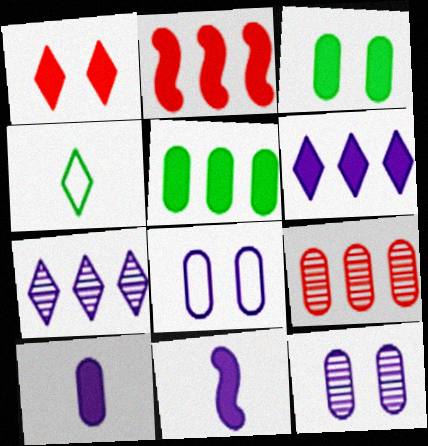[[1, 4, 7], 
[1, 5, 11], 
[2, 4, 12], 
[2, 5, 6], 
[7, 8, 11]]